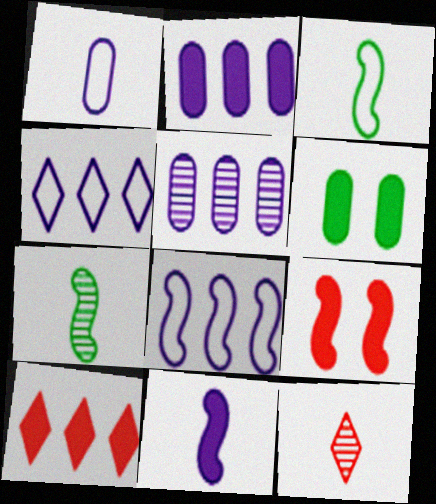[[6, 8, 12], 
[6, 10, 11], 
[7, 8, 9]]